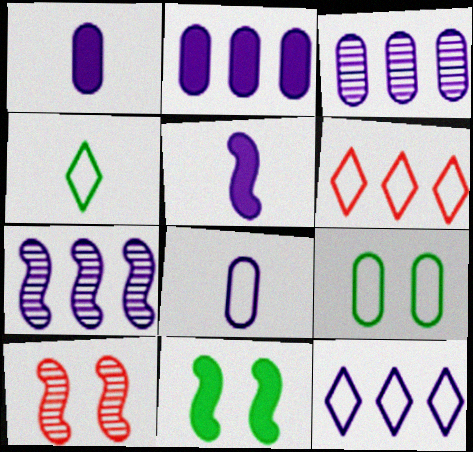[[2, 4, 10], 
[2, 7, 12]]